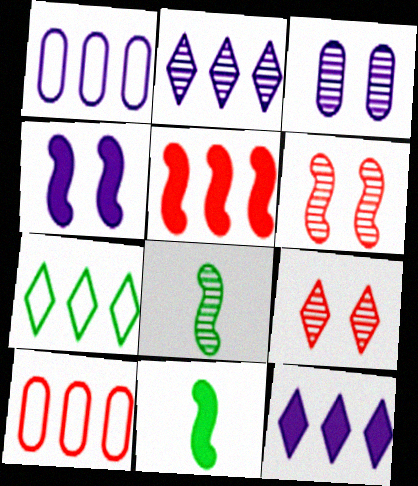[[1, 9, 11], 
[4, 5, 11]]